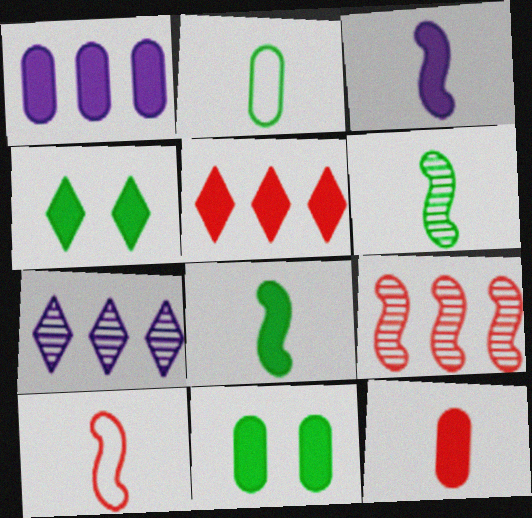[[1, 11, 12], 
[3, 5, 11], 
[3, 6, 10], 
[7, 10, 11]]